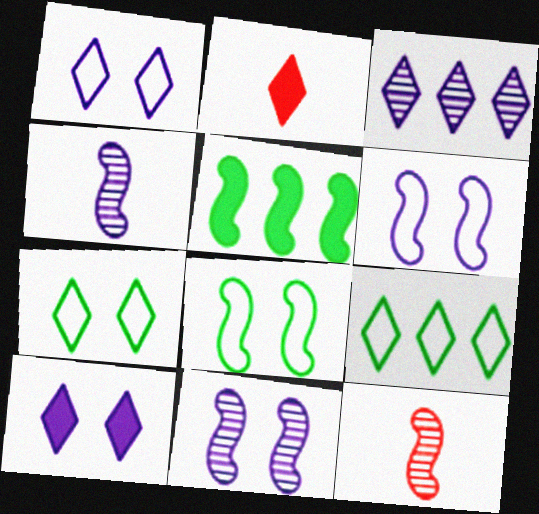[[2, 3, 7], 
[5, 6, 12]]